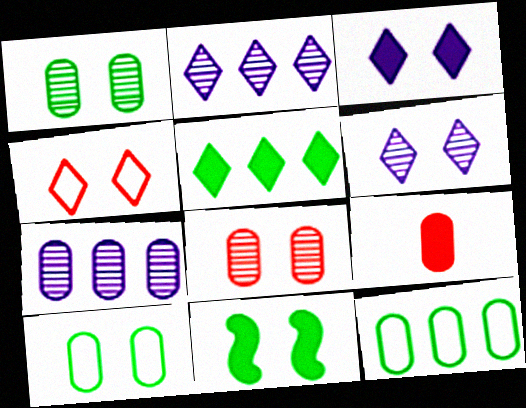[[7, 9, 10]]